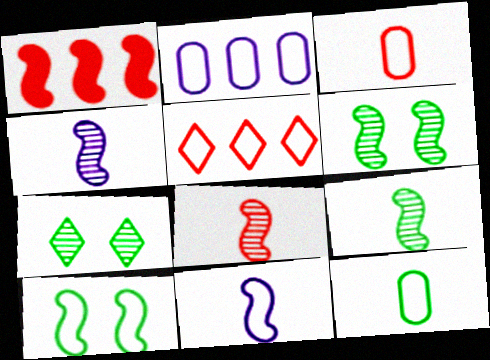[[1, 4, 10], 
[1, 6, 11], 
[4, 8, 9]]